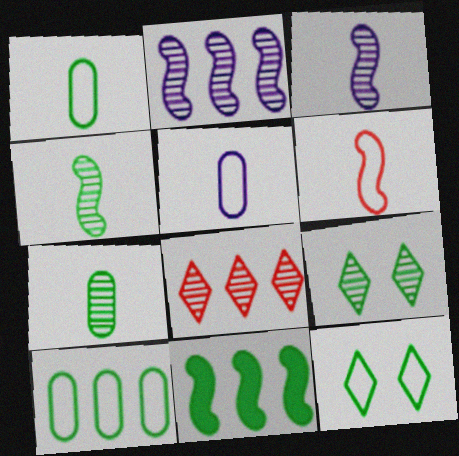[[1, 9, 11], 
[7, 11, 12]]